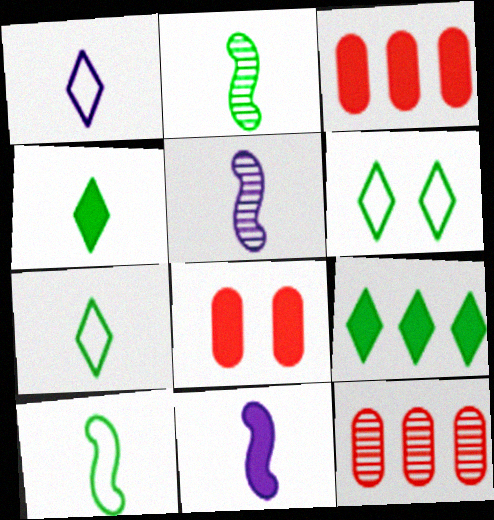[[3, 5, 6], 
[6, 11, 12], 
[8, 9, 11]]